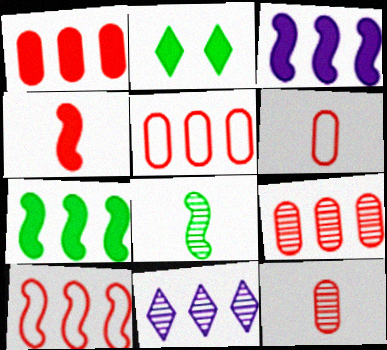[[1, 5, 9], 
[5, 7, 11]]